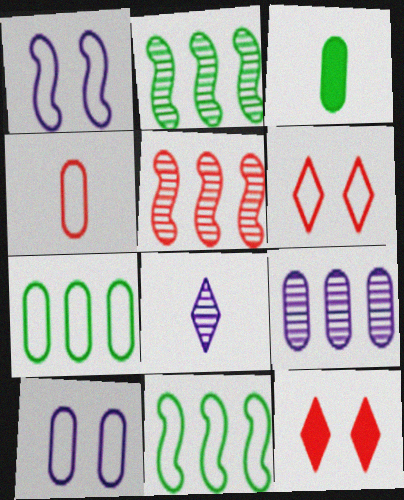[[4, 5, 12], 
[4, 7, 10]]